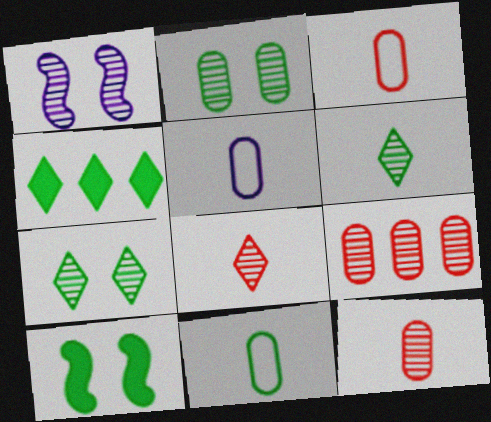[[1, 3, 4], 
[1, 6, 9], 
[3, 5, 11]]